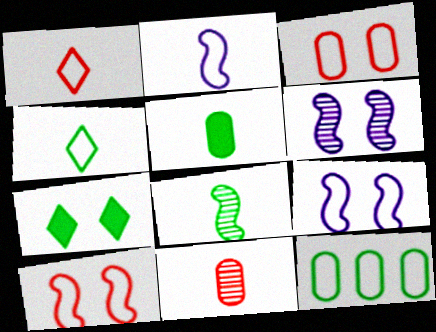[[1, 9, 12], 
[3, 6, 7], 
[4, 5, 8], 
[7, 8, 12]]